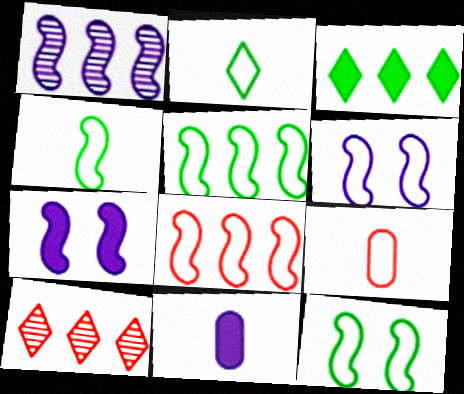[[4, 5, 12], 
[4, 6, 8], 
[10, 11, 12]]